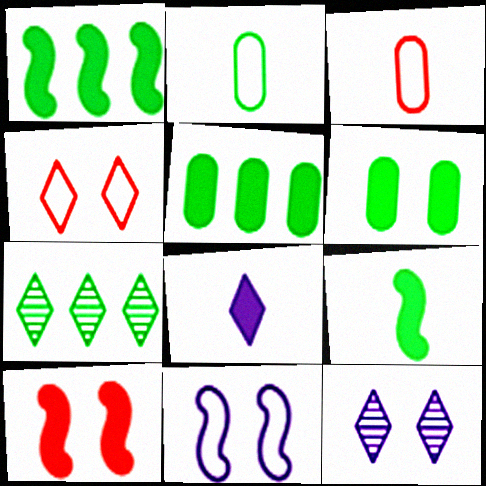[[1, 3, 12], 
[4, 7, 8], 
[5, 8, 10]]